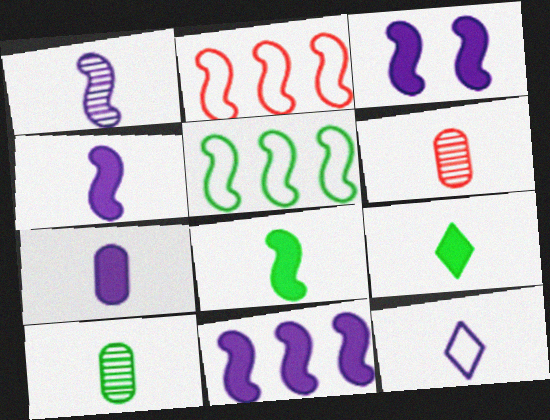[[1, 7, 12], 
[3, 4, 11], 
[6, 8, 12]]